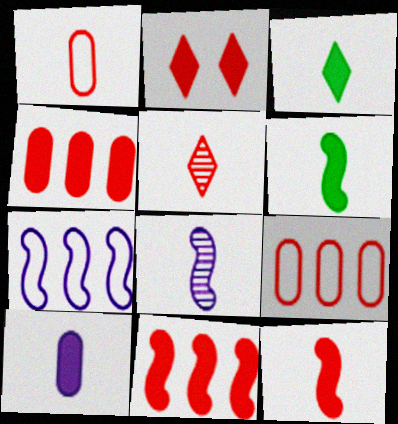[[1, 3, 8], 
[1, 5, 12], 
[2, 4, 12], 
[3, 10, 12]]